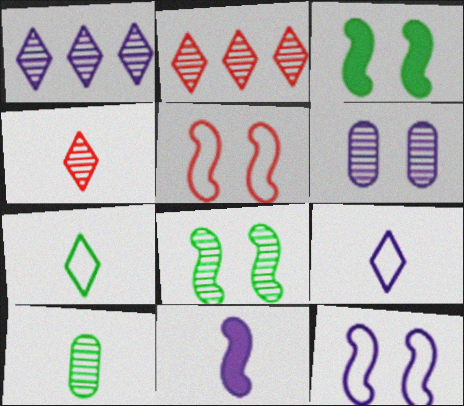[]